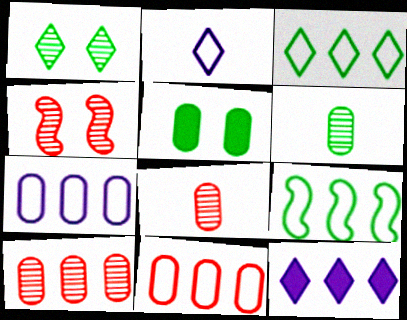[[5, 7, 8], 
[9, 10, 12]]